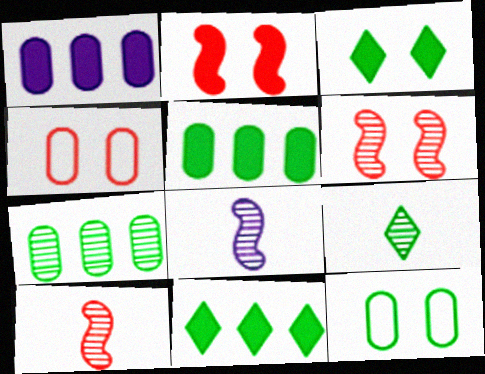[[4, 8, 11]]